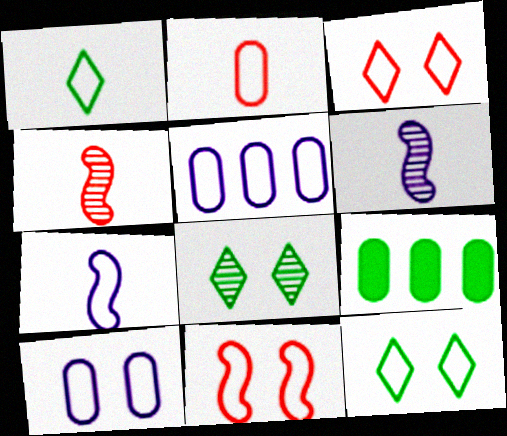[[1, 2, 7], 
[1, 5, 11], 
[3, 6, 9], 
[10, 11, 12]]